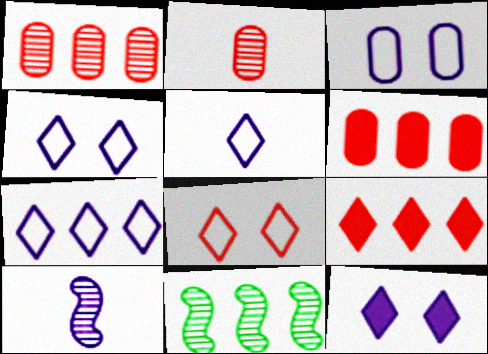[[4, 5, 7], 
[6, 7, 11]]